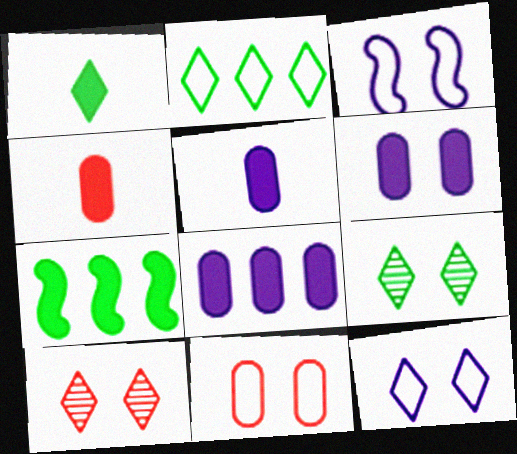[[1, 2, 9], 
[5, 6, 8]]